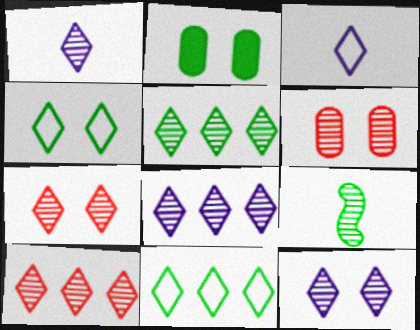[[1, 5, 7], 
[1, 8, 12], 
[2, 9, 11], 
[5, 8, 10], 
[6, 8, 9]]